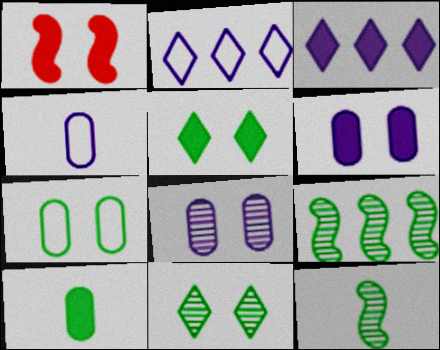[[1, 3, 10], 
[1, 5, 6]]